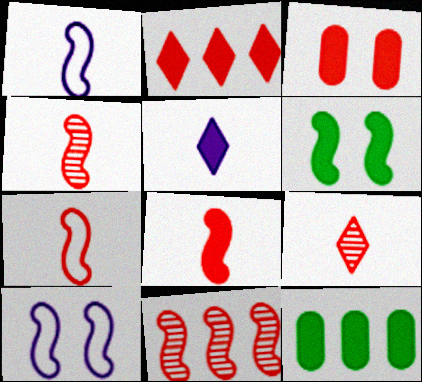[[1, 6, 11], 
[2, 3, 8], 
[4, 7, 8], 
[9, 10, 12]]